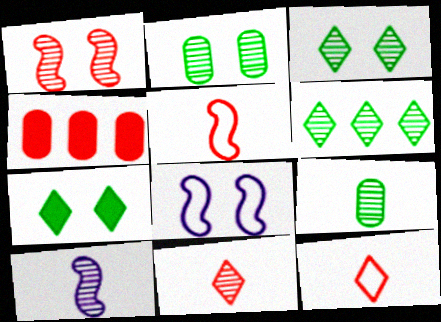[[1, 4, 12], 
[9, 10, 11]]